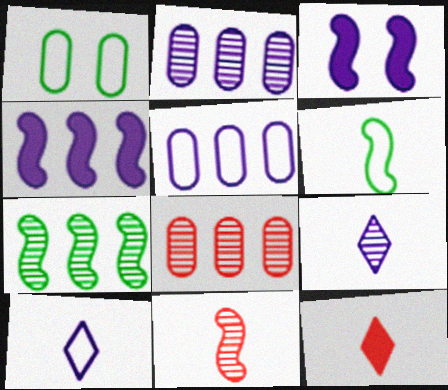[[2, 3, 10], 
[3, 5, 9]]